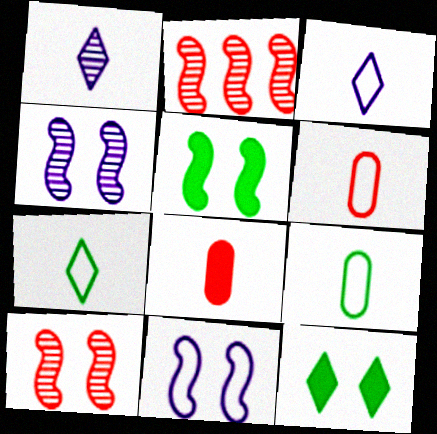[[5, 10, 11]]